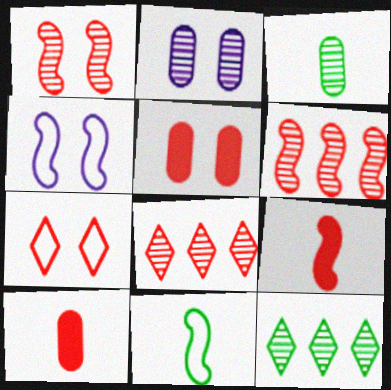[[1, 5, 7], 
[4, 10, 12], 
[6, 7, 10]]